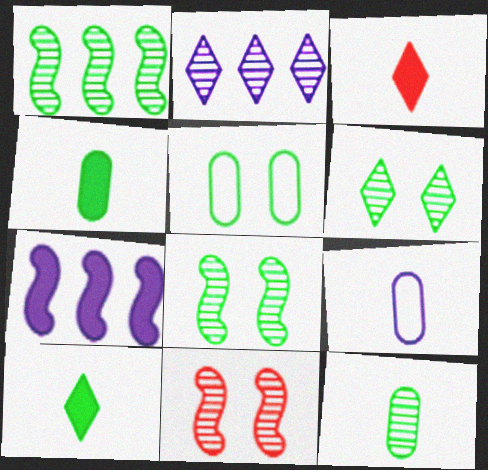[[1, 5, 10], 
[1, 6, 12], 
[2, 11, 12]]